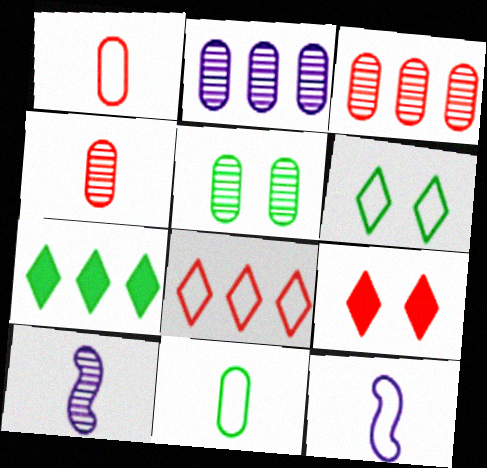[[2, 4, 5]]